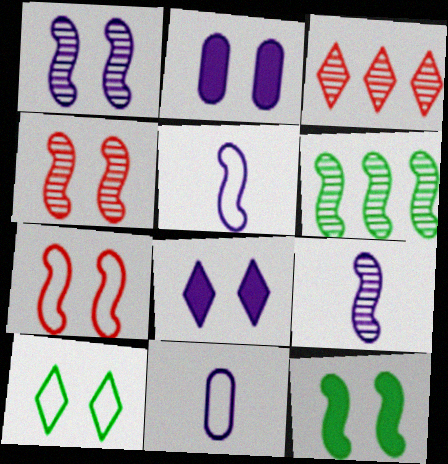[[1, 7, 12], 
[2, 4, 10], 
[3, 11, 12], 
[4, 6, 9]]